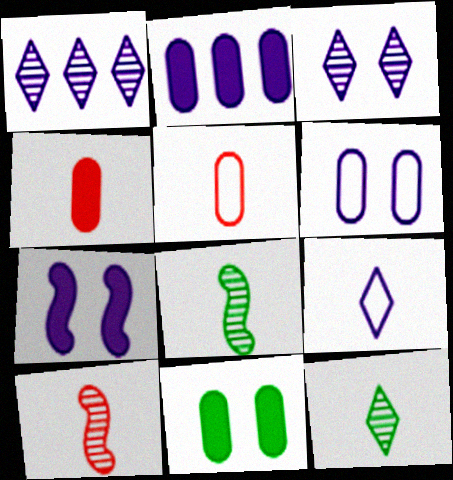[[2, 4, 11], 
[3, 6, 7], 
[4, 8, 9]]